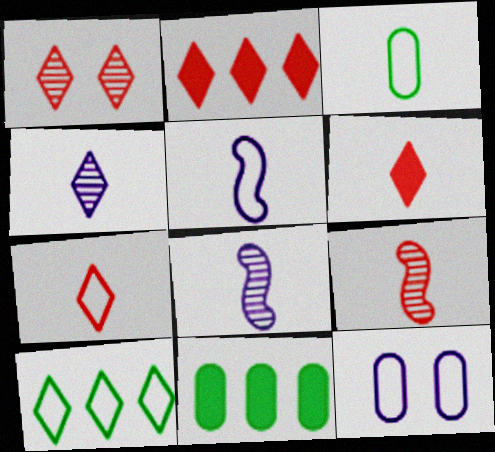[[1, 2, 7], 
[1, 5, 11], 
[3, 5, 7], 
[3, 6, 8]]